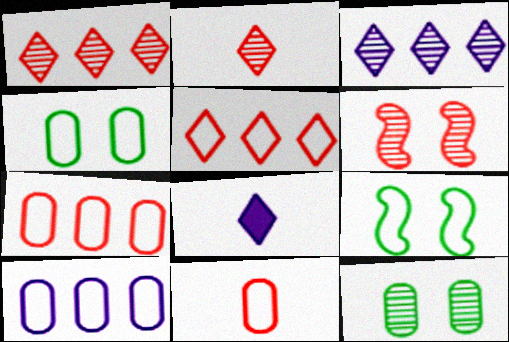[[4, 10, 11]]